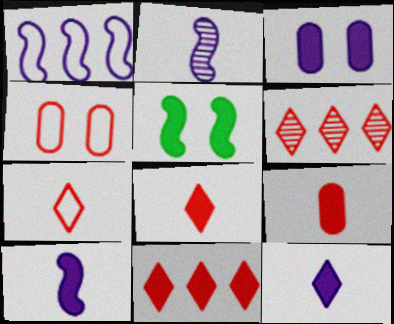[]